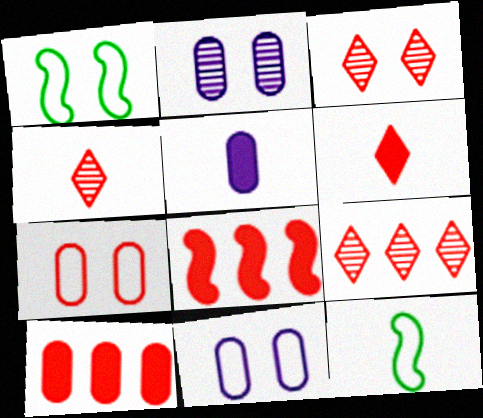[[1, 5, 9], 
[3, 4, 9], 
[4, 5, 12], 
[4, 7, 8]]